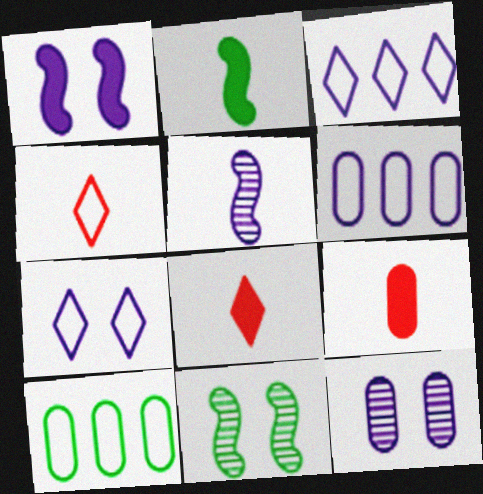[[1, 7, 12], 
[3, 9, 11], 
[6, 8, 11], 
[9, 10, 12]]